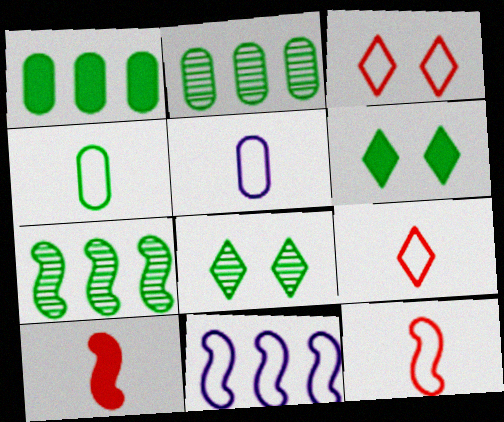[[3, 4, 11], 
[4, 6, 7]]